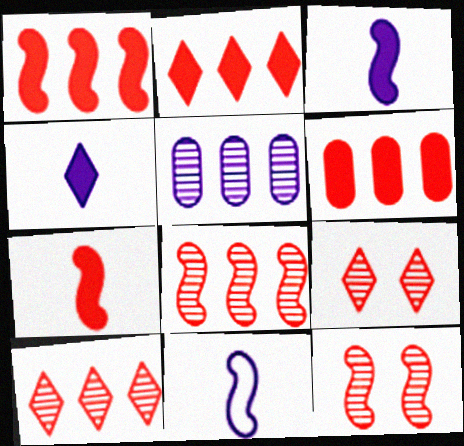[[1, 2, 6]]